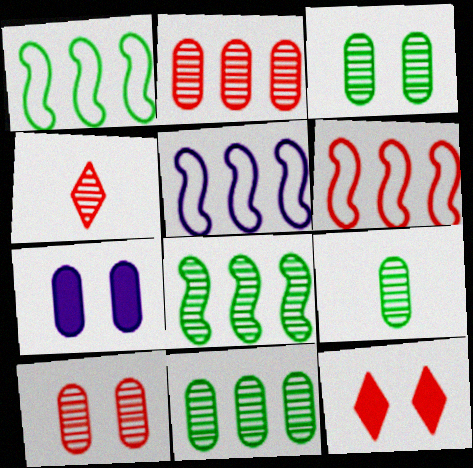[[1, 4, 7], 
[1, 5, 6], 
[3, 9, 11], 
[5, 9, 12]]